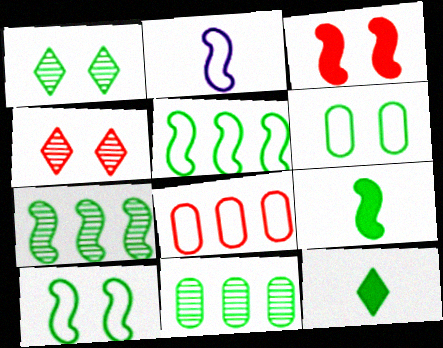[[2, 3, 7], 
[6, 7, 12], 
[7, 9, 10], 
[10, 11, 12]]